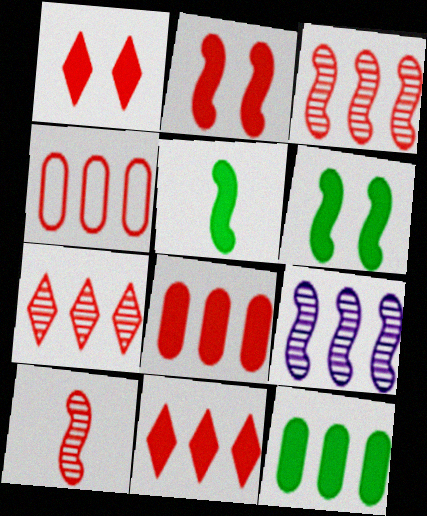[[1, 4, 10], 
[3, 4, 11]]